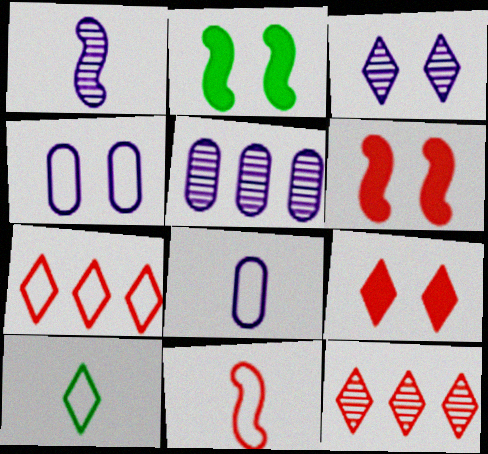[[1, 3, 5], 
[2, 8, 12], 
[5, 6, 10], 
[8, 10, 11]]